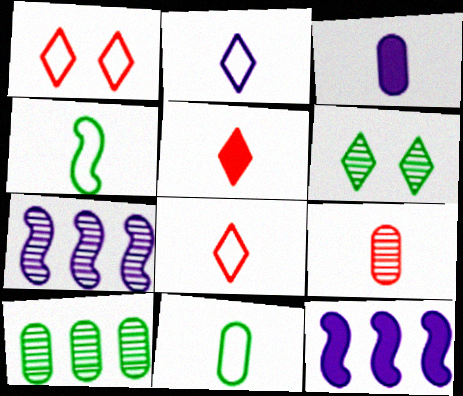[[3, 9, 11], 
[6, 7, 9]]